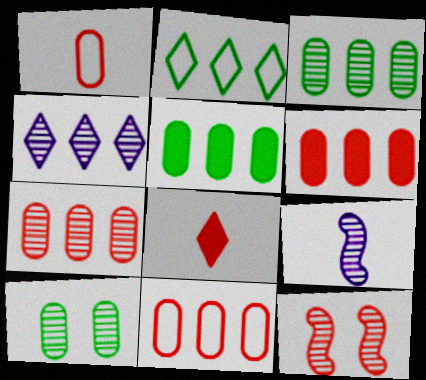[[6, 7, 11], 
[8, 11, 12]]